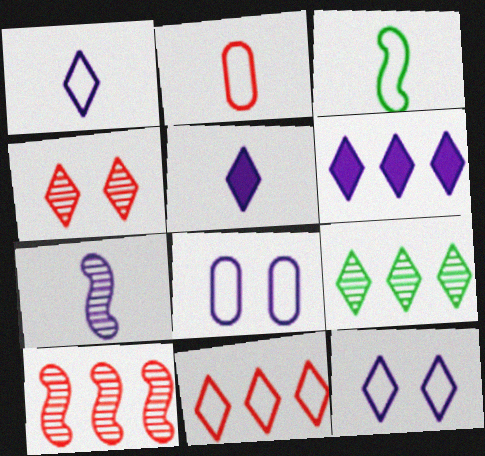[[1, 2, 3], 
[3, 8, 11], 
[6, 7, 8], 
[6, 9, 11]]